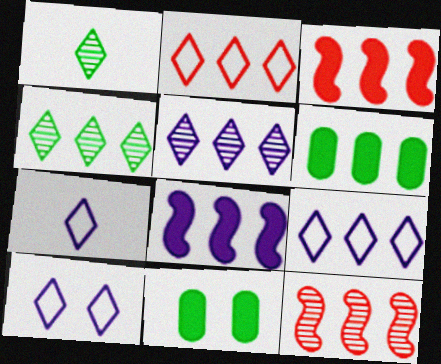[[6, 9, 12], 
[7, 9, 10], 
[7, 11, 12]]